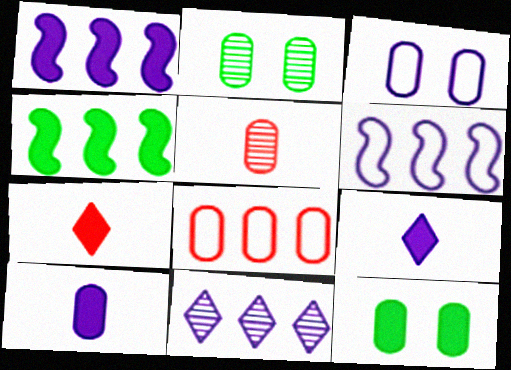[[1, 7, 12], 
[2, 6, 7], 
[2, 8, 10], 
[4, 8, 11]]